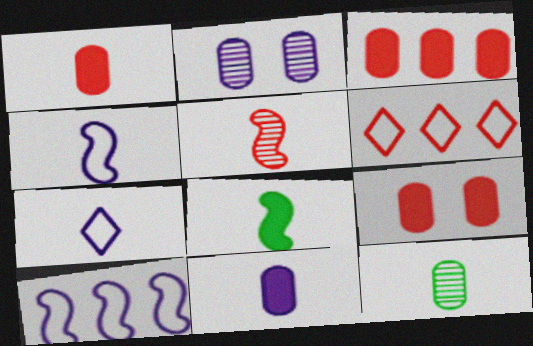[[1, 3, 9], 
[2, 6, 8], 
[4, 5, 8], 
[5, 6, 9]]